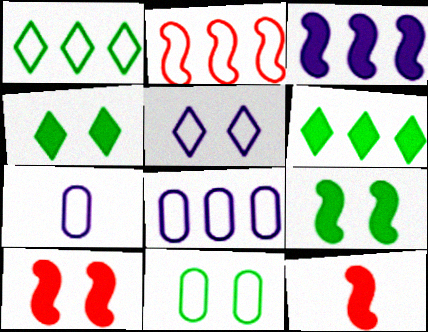[[1, 2, 8], 
[3, 9, 12]]